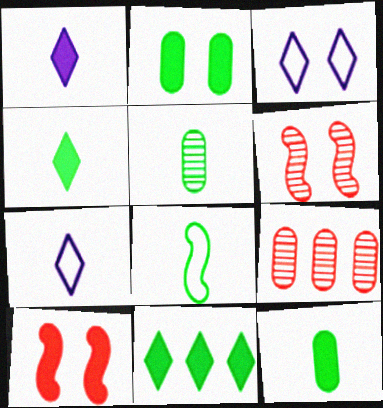[[2, 3, 6], 
[4, 5, 8]]